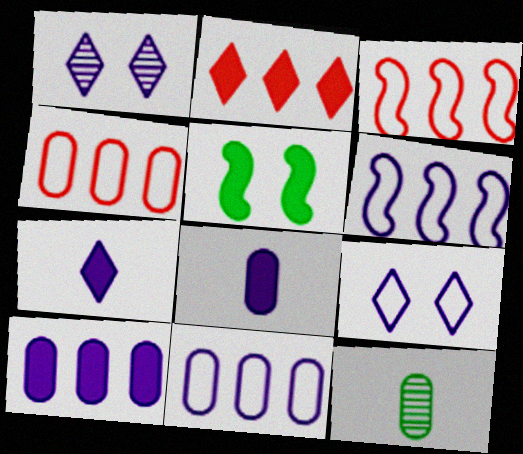[[1, 6, 8], 
[2, 5, 8]]